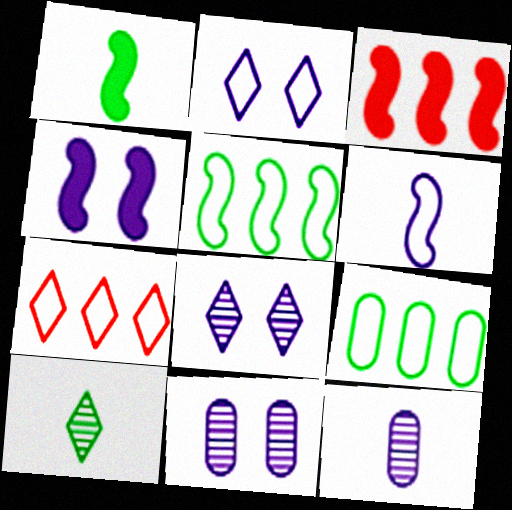[[1, 3, 4], 
[1, 7, 11], 
[2, 4, 11]]